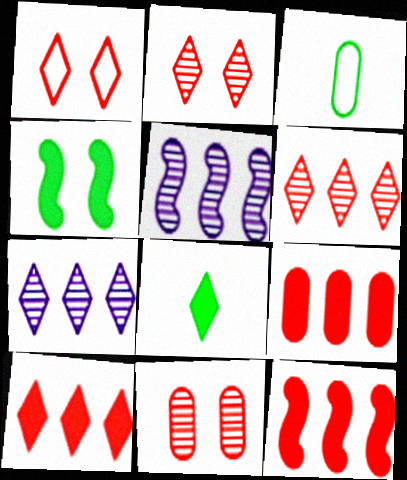[[1, 7, 8], 
[9, 10, 12]]